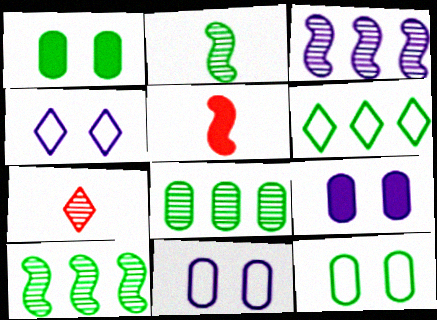[[1, 2, 6], 
[4, 5, 8]]